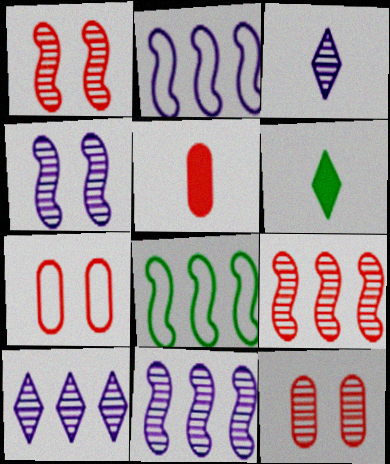[[2, 6, 12], 
[6, 7, 11]]